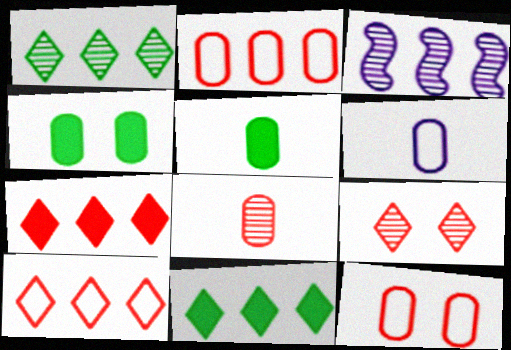[[2, 3, 11], 
[5, 6, 8]]